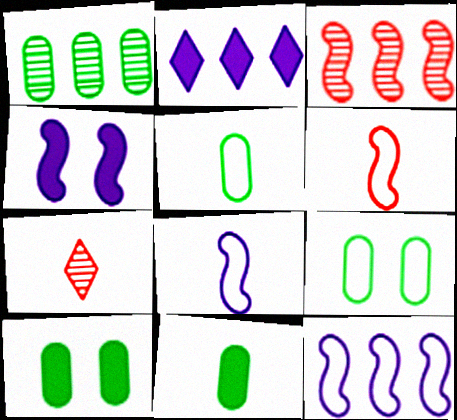[[1, 5, 10], 
[1, 9, 11], 
[7, 8, 11], 
[7, 10, 12]]